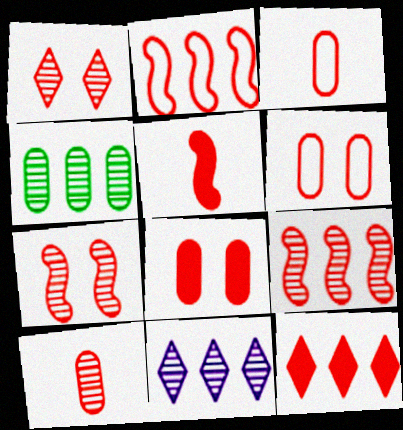[[1, 9, 10], 
[2, 5, 7], 
[3, 7, 12], 
[4, 9, 11], 
[5, 8, 12]]